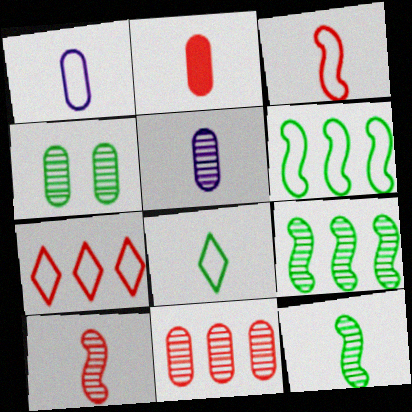[[1, 3, 8], 
[4, 5, 11]]